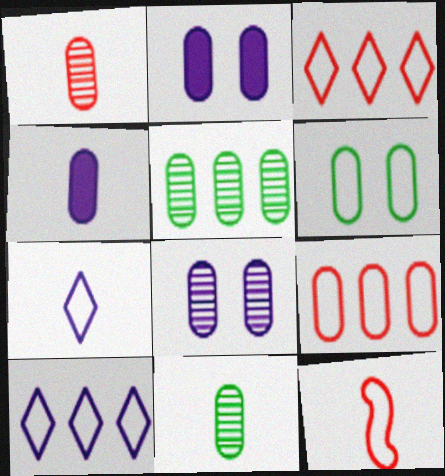[[1, 5, 8], 
[2, 9, 11], 
[6, 10, 12]]